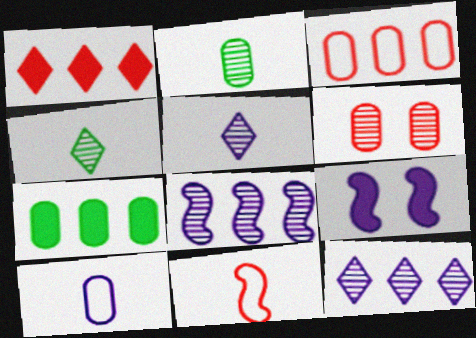[[1, 6, 11], 
[3, 4, 9], 
[4, 6, 8], 
[6, 7, 10], 
[9, 10, 12]]